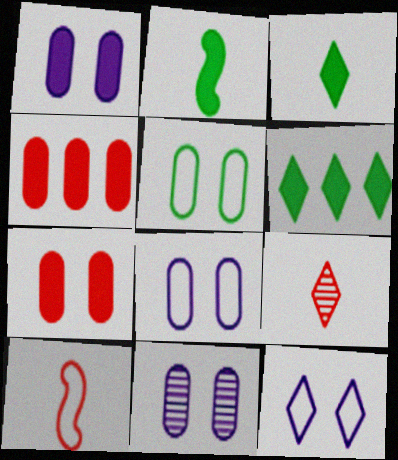[[1, 8, 11], 
[5, 7, 11], 
[6, 9, 12], 
[6, 10, 11]]